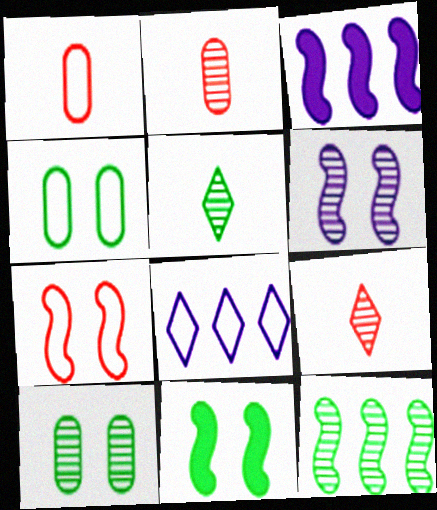[[2, 8, 11], 
[3, 4, 9], 
[5, 10, 12], 
[6, 7, 11]]